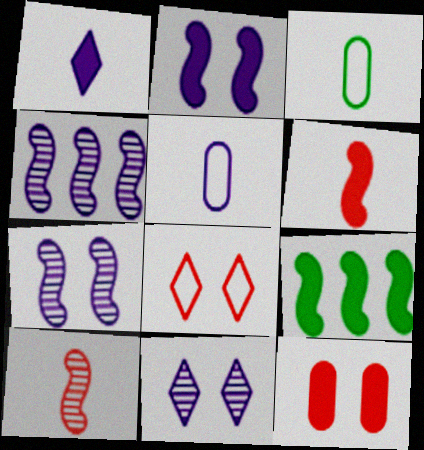[[1, 3, 10], 
[1, 9, 12], 
[2, 6, 9]]